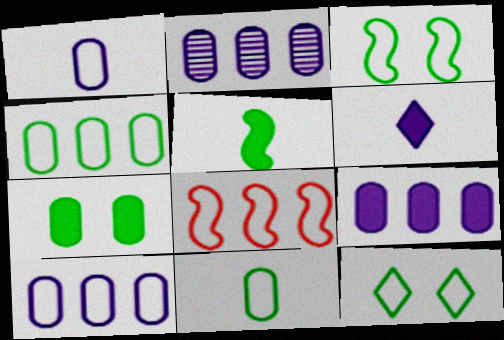[[1, 8, 12], 
[2, 9, 10]]